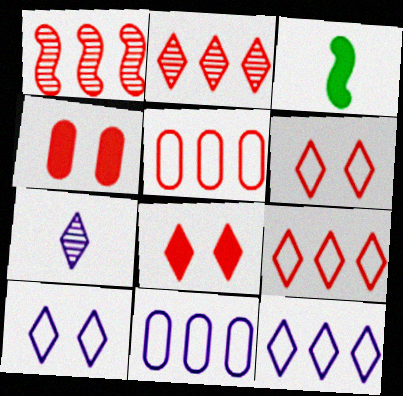[]